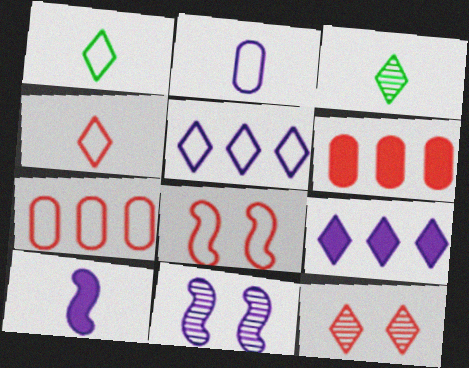[[1, 6, 11], 
[1, 9, 12], 
[2, 9, 11], 
[4, 7, 8]]